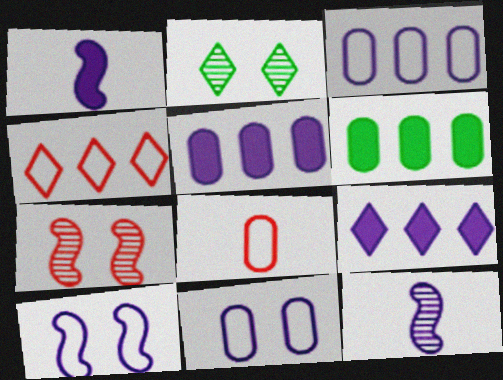[[9, 11, 12]]